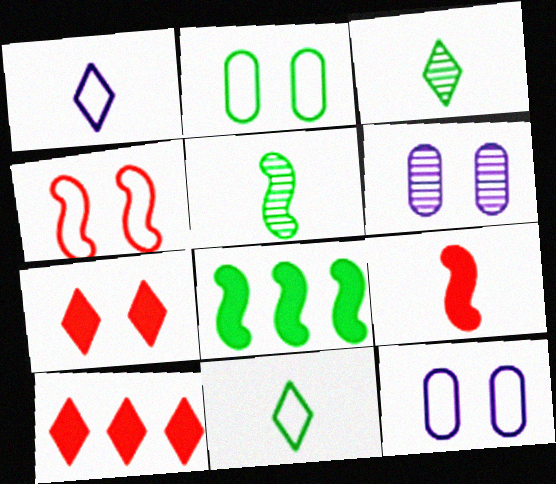[[2, 3, 8], 
[5, 10, 12]]